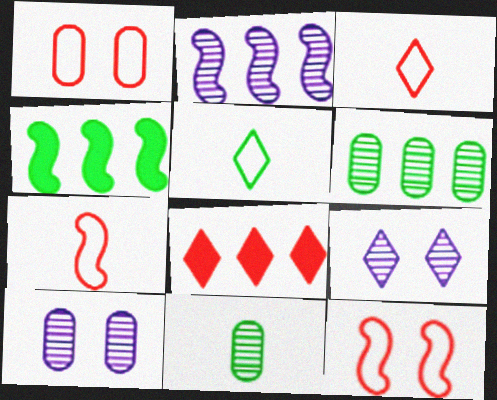[[3, 4, 10], 
[5, 8, 9]]